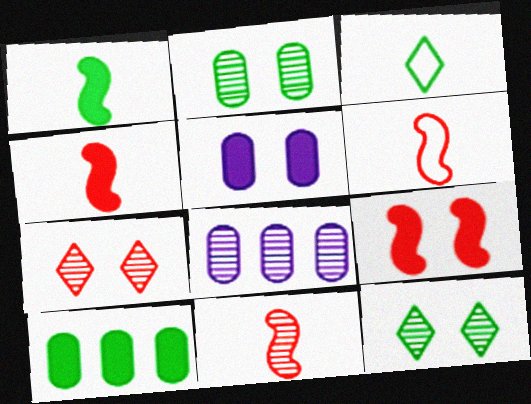[[3, 8, 9], 
[4, 6, 11], 
[8, 11, 12]]